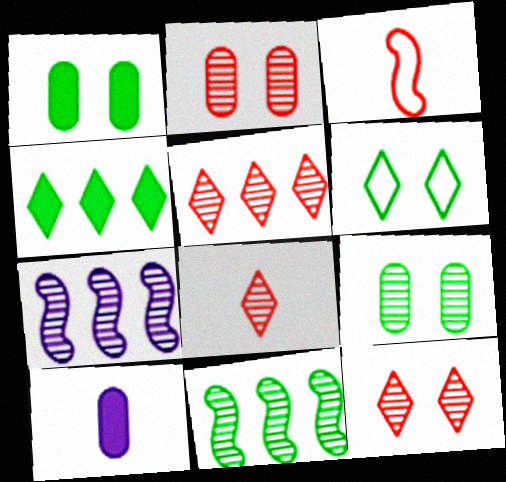[[5, 8, 12], 
[7, 8, 9]]